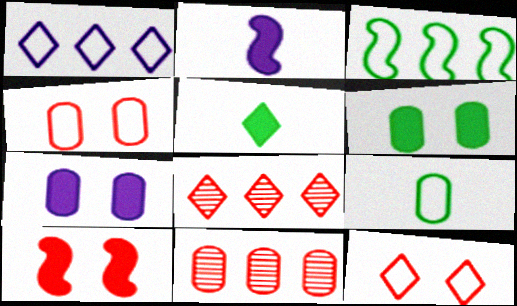[[7, 9, 11]]